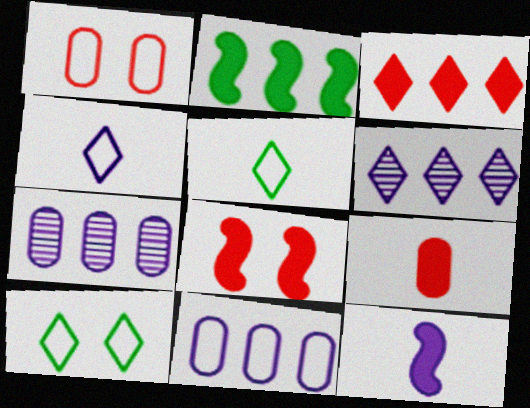[[2, 8, 12], 
[3, 8, 9], 
[5, 7, 8]]